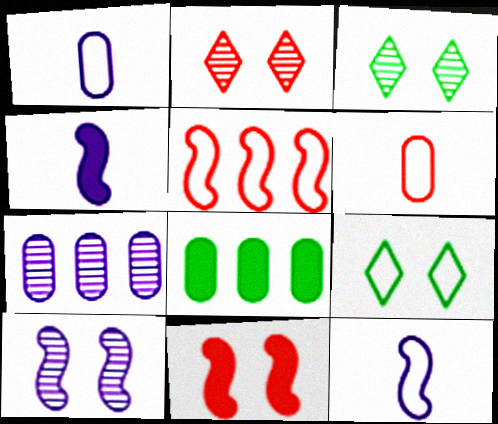[[1, 5, 9], 
[2, 8, 12]]